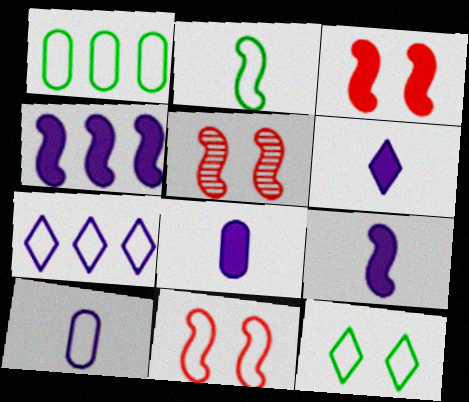[[1, 2, 12], 
[1, 5, 6], 
[2, 4, 5], 
[3, 5, 11], 
[6, 8, 9]]